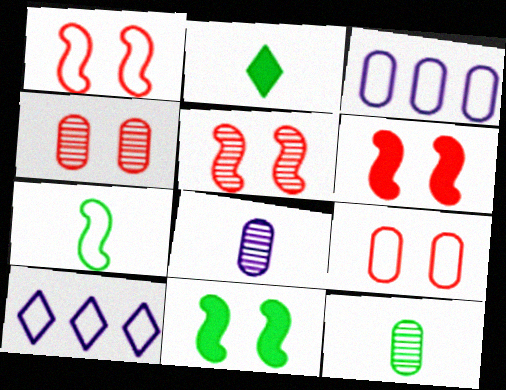[[1, 5, 6], 
[2, 3, 5], 
[2, 7, 12], 
[6, 10, 12], 
[7, 9, 10]]